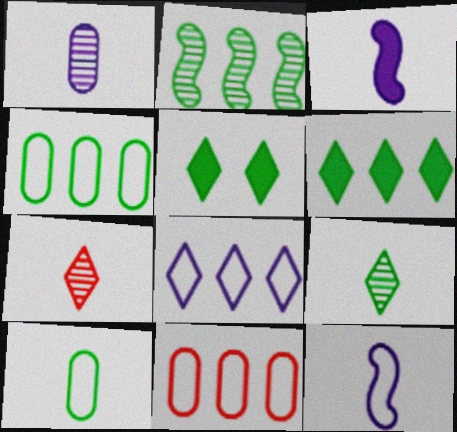[[2, 4, 6], 
[2, 5, 10], 
[3, 7, 10], 
[5, 7, 8]]